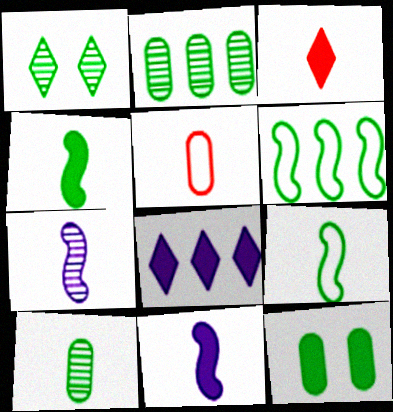[]